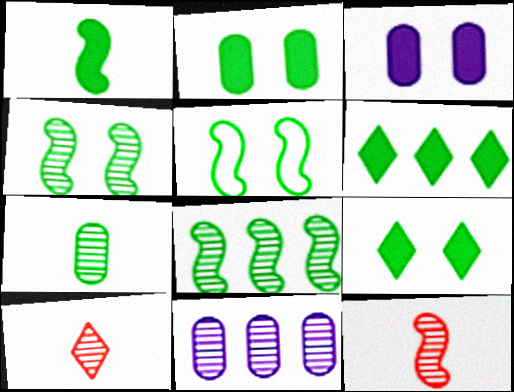[[1, 2, 6], 
[1, 5, 8], 
[4, 10, 11], 
[5, 6, 7]]